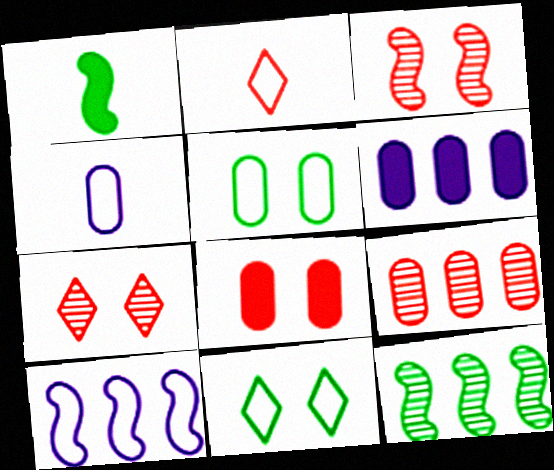[[1, 3, 10], 
[2, 5, 10]]